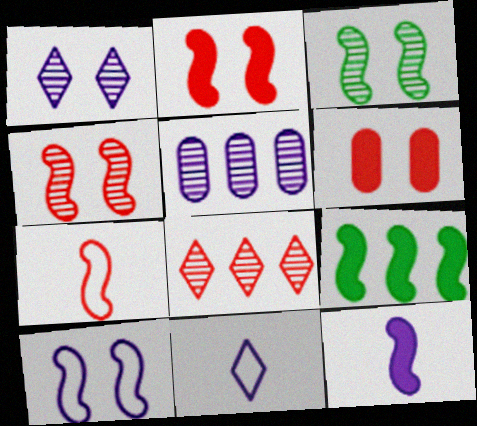[[2, 3, 10], 
[2, 9, 12], 
[6, 7, 8]]